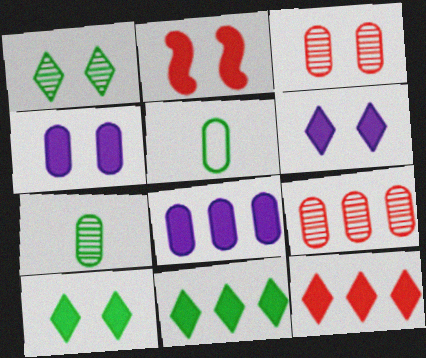[[2, 4, 10], 
[3, 5, 8], 
[4, 5, 9]]